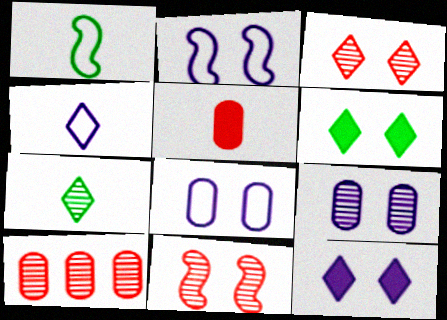[[1, 10, 12], 
[2, 9, 12], 
[6, 8, 11]]